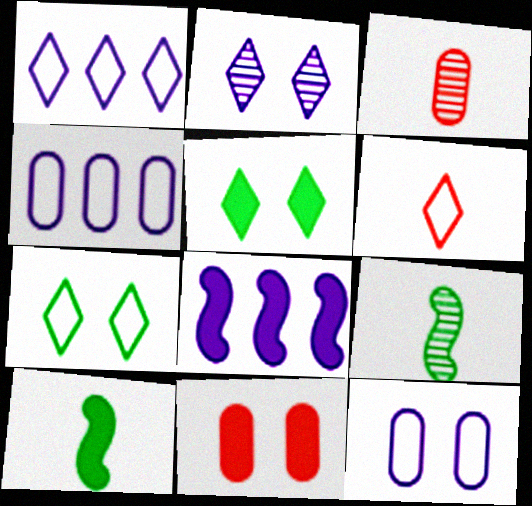[[1, 6, 7], 
[1, 9, 11], 
[3, 7, 8]]